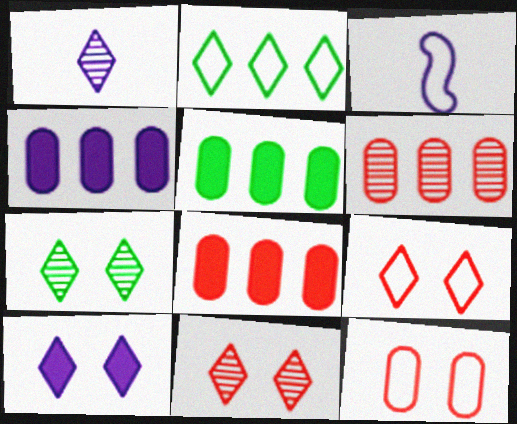[[2, 3, 12], 
[3, 5, 11], 
[3, 7, 8], 
[4, 5, 8], 
[7, 9, 10]]